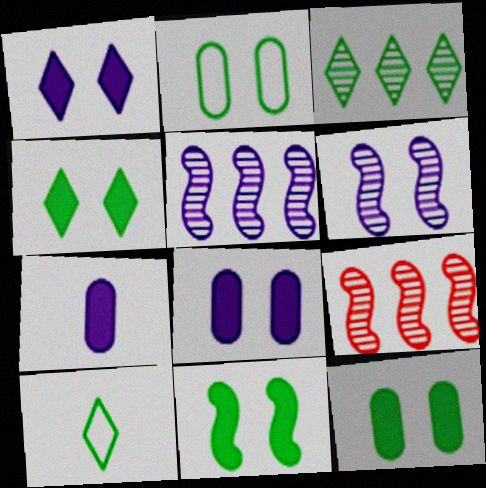[[3, 4, 10], 
[4, 11, 12], 
[8, 9, 10]]